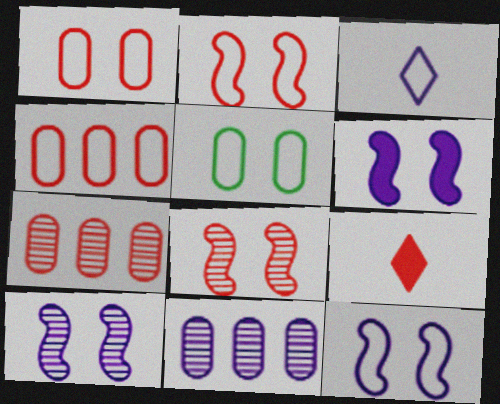[[2, 7, 9], 
[3, 6, 11], 
[4, 8, 9], 
[6, 10, 12]]